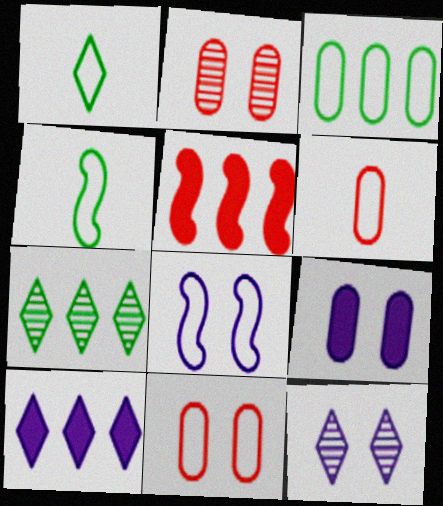[[2, 4, 10], 
[8, 9, 12]]